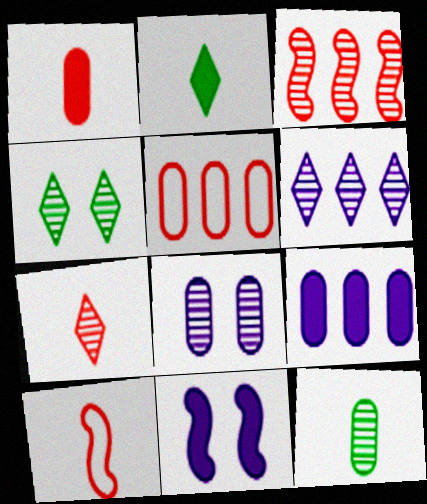[[1, 7, 10], 
[4, 6, 7], 
[4, 9, 10]]